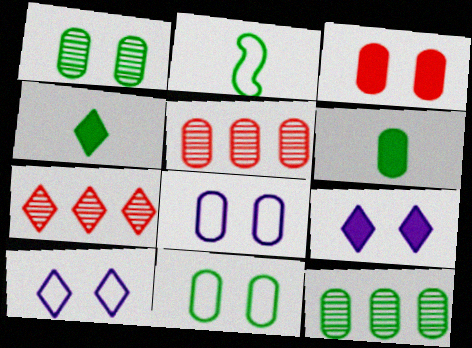[[1, 3, 8], 
[2, 5, 9], 
[4, 7, 10], 
[5, 6, 8], 
[6, 11, 12]]